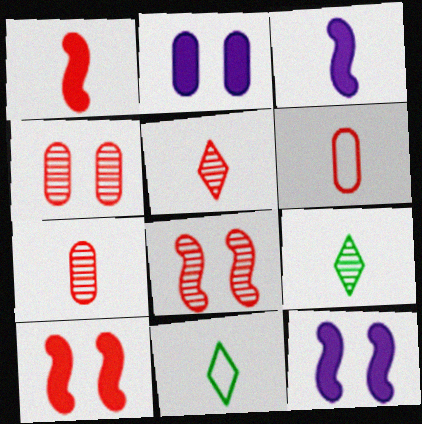[[1, 5, 6], 
[3, 6, 9], 
[3, 7, 11]]